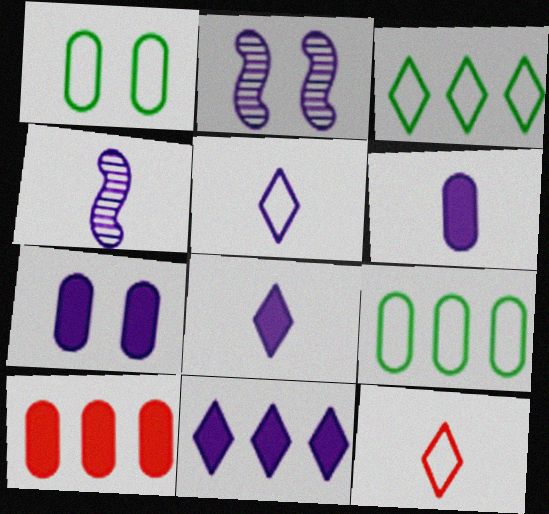[[4, 5, 6]]